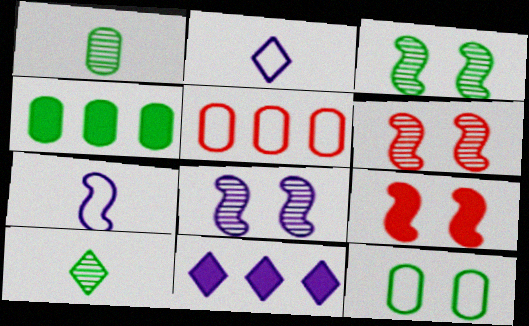[[1, 4, 12], 
[2, 4, 6], 
[3, 6, 8]]